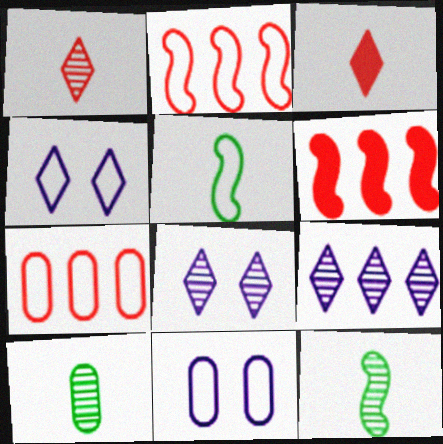[[4, 5, 7], 
[4, 6, 10]]